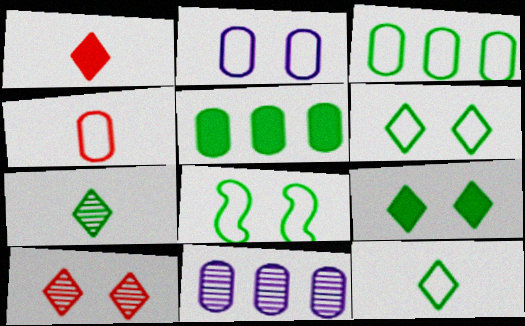[[1, 8, 11], 
[2, 3, 4], 
[3, 8, 12], 
[5, 7, 8]]